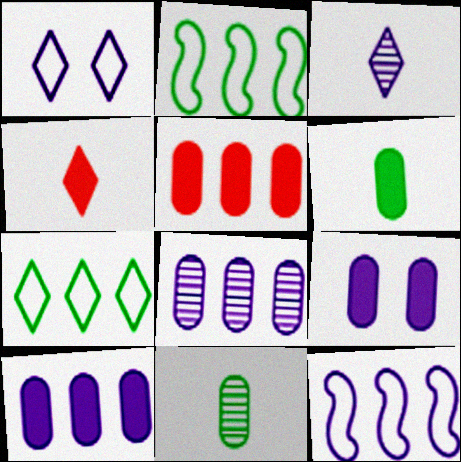[[3, 9, 12], 
[5, 6, 9]]